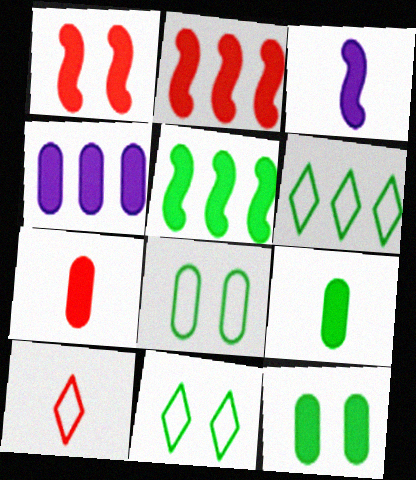[[1, 3, 5], 
[4, 7, 12]]